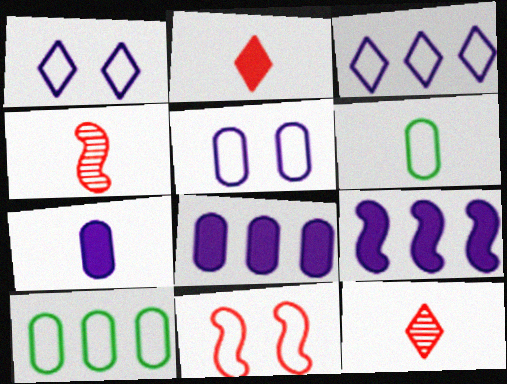[[3, 6, 11]]